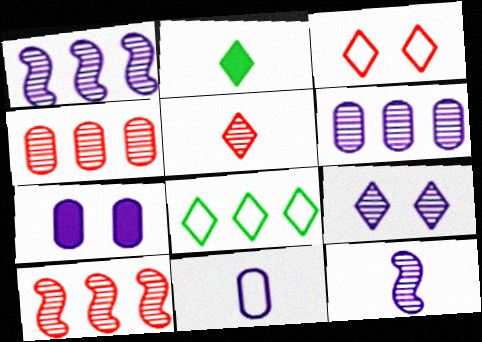[[6, 7, 11], 
[6, 9, 12]]